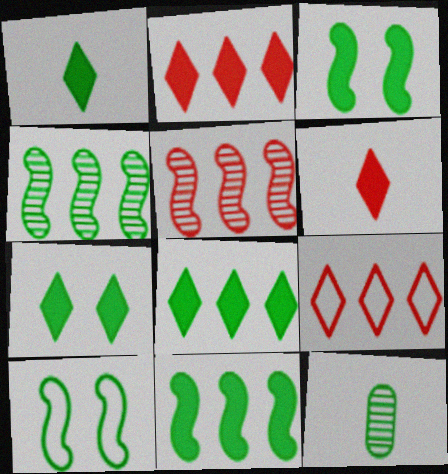[[1, 7, 8], 
[8, 10, 12]]